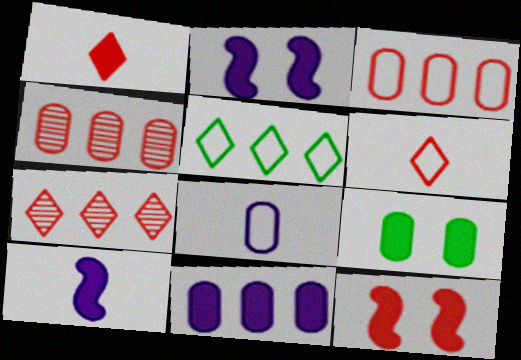[[4, 6, 12], 
[4, 8, 9]]